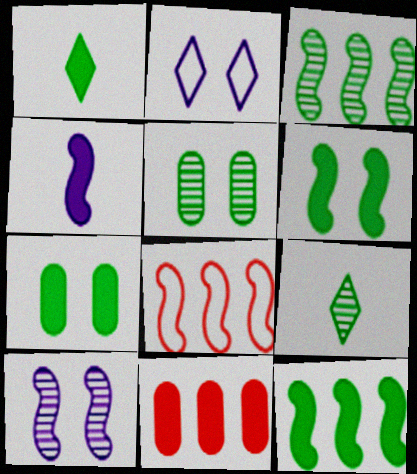[[1, 7, 12], 
[3, 5, 9]]